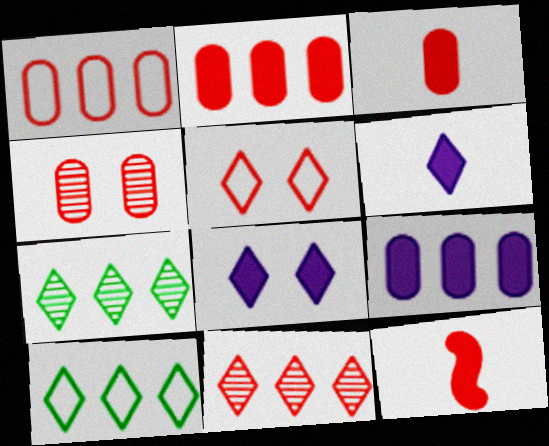[[1, 3, 4], 
[5, 6, 7]]